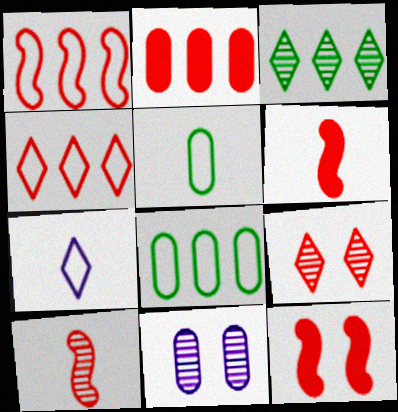[[1, 10, 12], 
[2, 5, 11], 
[3, 10, 11]]